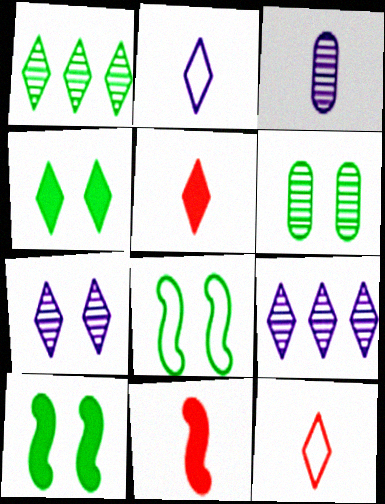[[4, 6, 8], 
[4, 9, 12]]